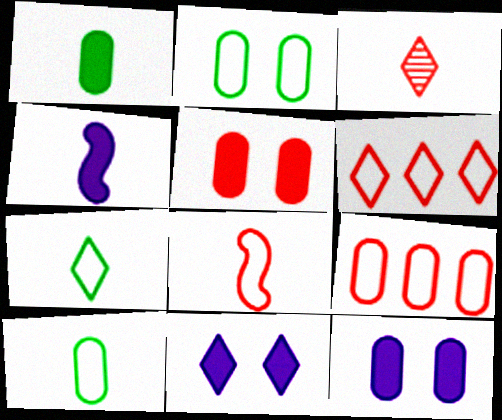[[3, 4, 10]]